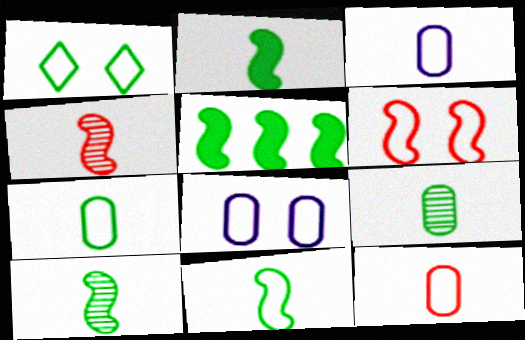[[1, 5, 9], 
[1, 6, 8], 
[2, 10, 11], 
[3, 7, 12]]